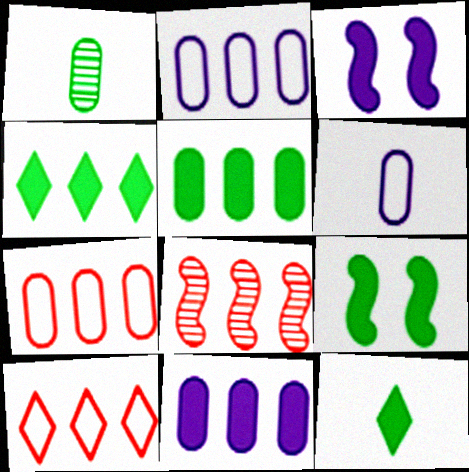[[1, 3, 10], 
[2, 4, 8], 
[5, 9, 12]]